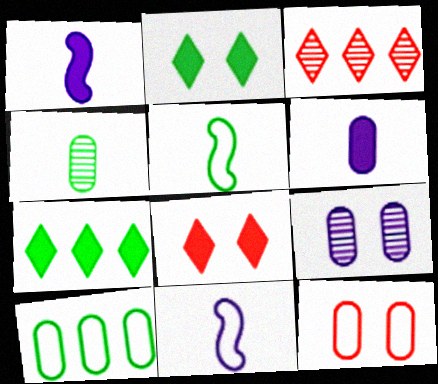[]